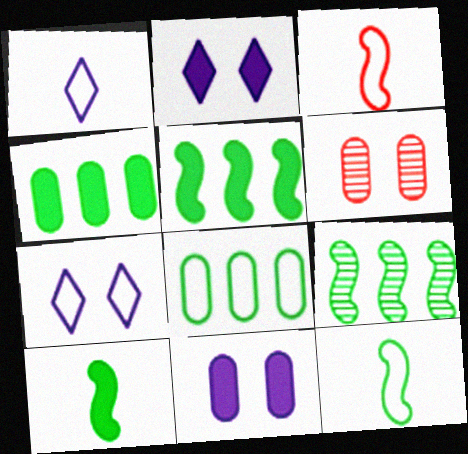[[1, 5, 6], 
[3, 7, 8]]